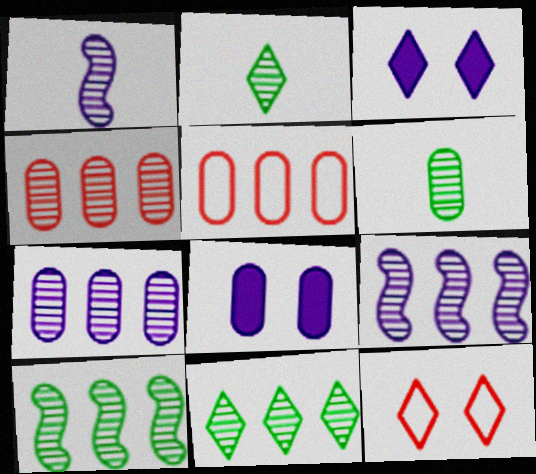[[4, 9, 11], 
[5, 6, 8]]